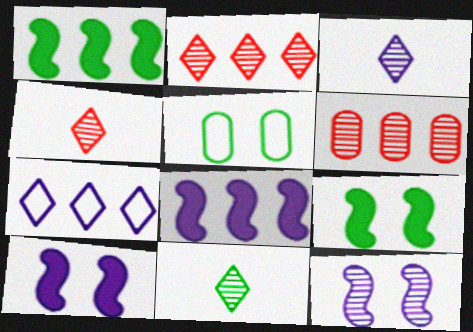[[1, 5, 11], 
[1, 6, 7], 
[3, 4, 11], 
[4, 5, 8], 
[6, 11, 12]]